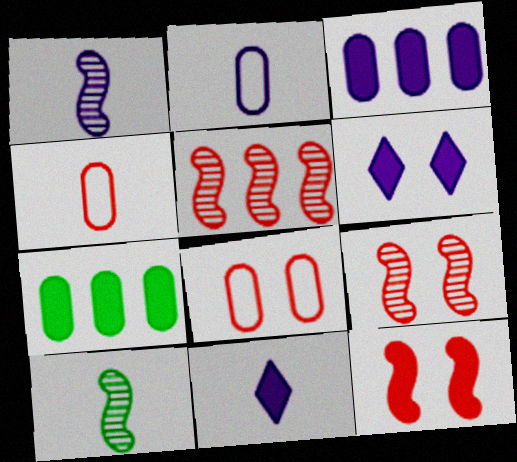[[1, 2, 11], 
[4, 10, 11], 
[7, 11, 12]]